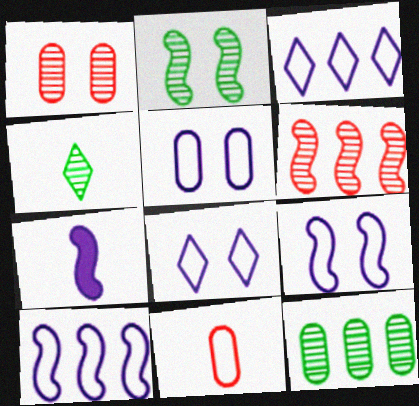[[2, 4, 12], 
[4, 7, 11], 
[5, 8, 9]]